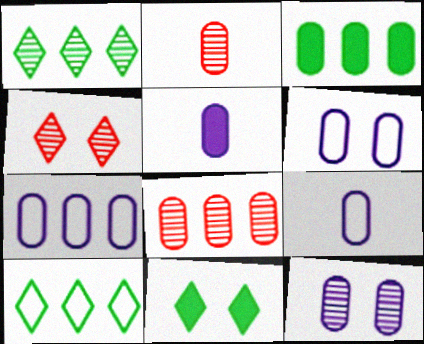[[2, 3, 6], 
[3, 7, 8], 
[5, 7, 12], 
[6, 7, 9]]